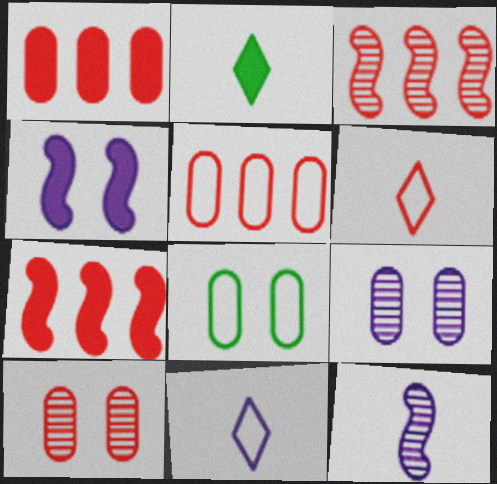[[1, 2, 4], 
[6, 7, 10]]